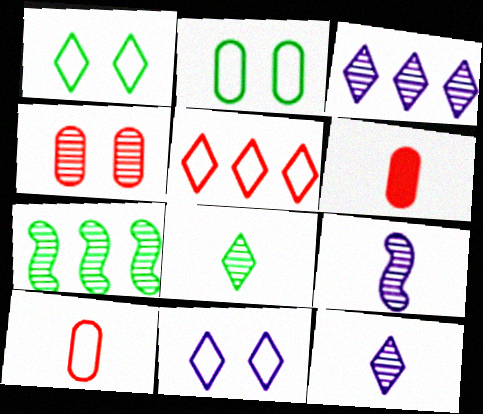[[4, 7, 12], 
[6, 7, 11]]